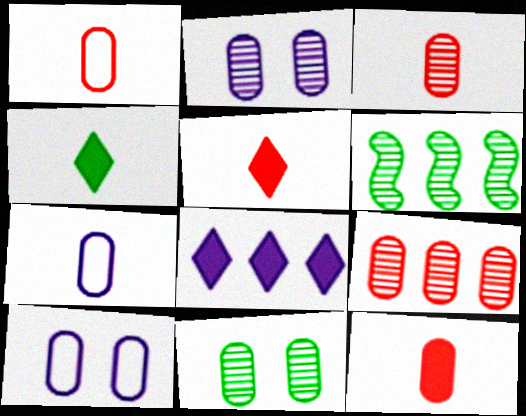[[1, 3, 12], 
[5, 6, 10]]